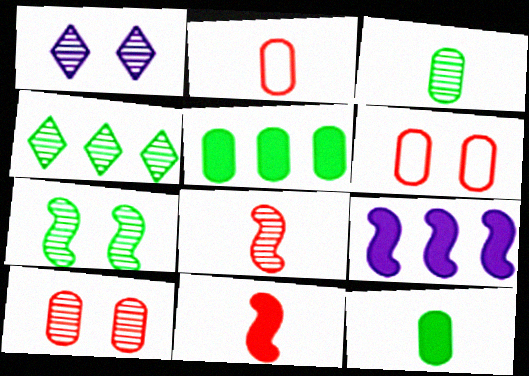[[1, 7, 10], 
[3, 4, 7]]